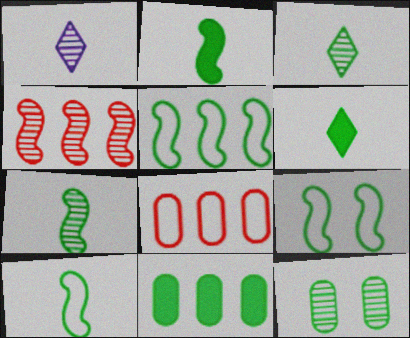[[1, 4, 12], 
[2, 7, 10], 
[3, 9, 11], 
[5, 6, 12], 
[5, 9, 10]]